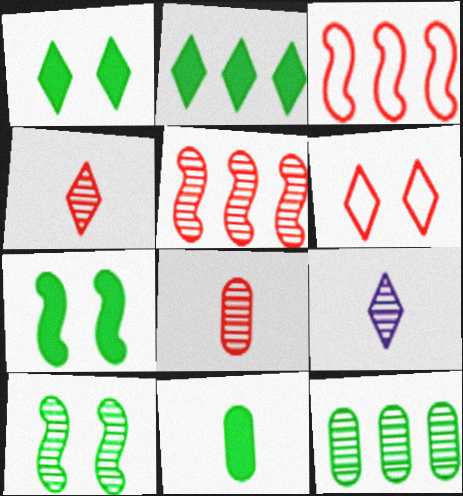[[2, 6, 9], 
[2, 7, 11]]